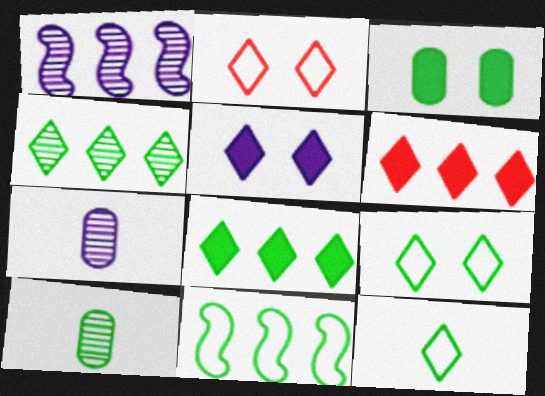[]